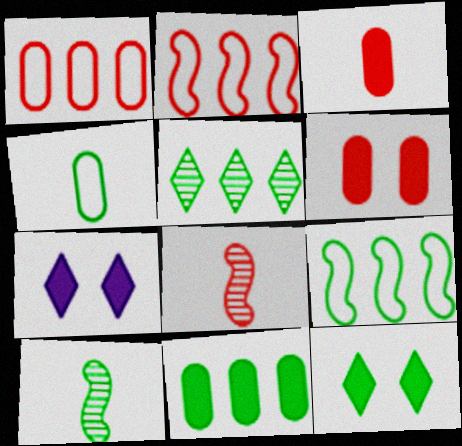[[1, 7, 10], 
[5, 9, 11]]